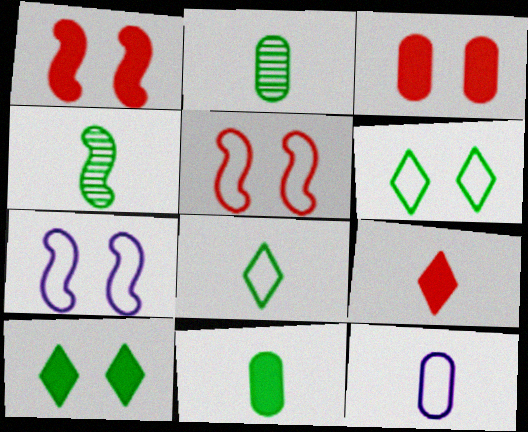[[4, 8, 11], 
[4, 9, 12]]